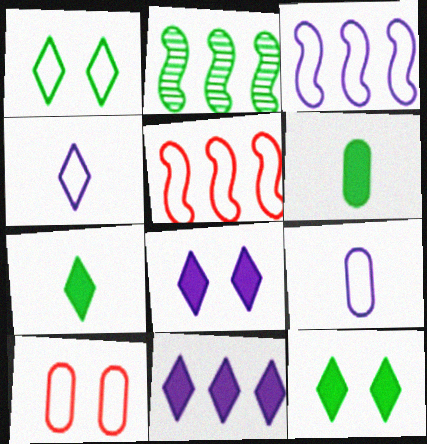[[1, 2, 6], 
[1, 5, 9]]